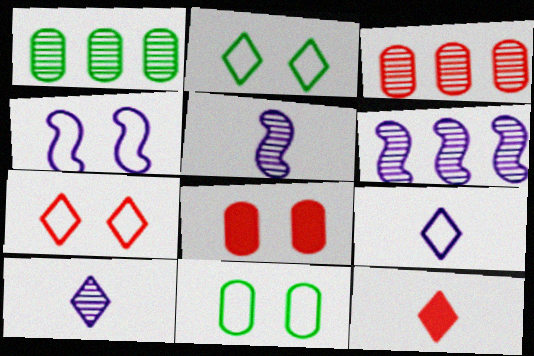[[1, 4, 12], 
[4, 7, 11], 
[6, 11, 12]]